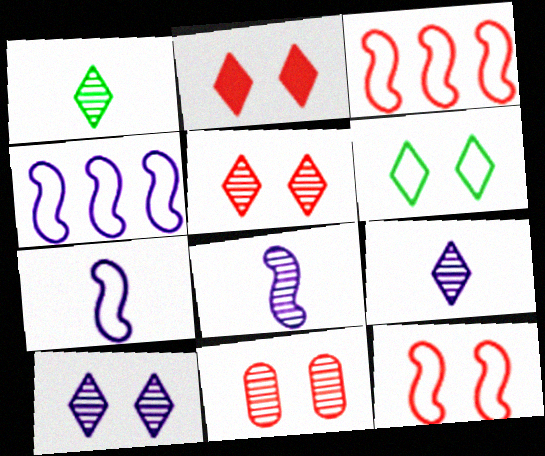[[2, 6, 10], 
[2, 11, 12]]